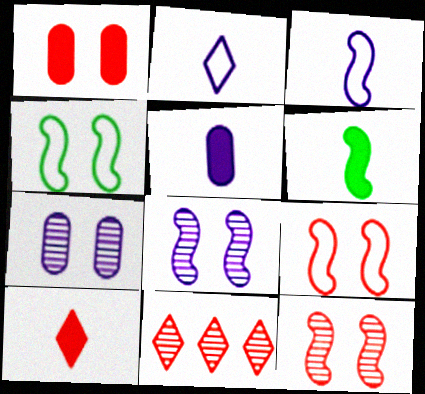[[4, 5, 11], 
[5, 6, 10]]